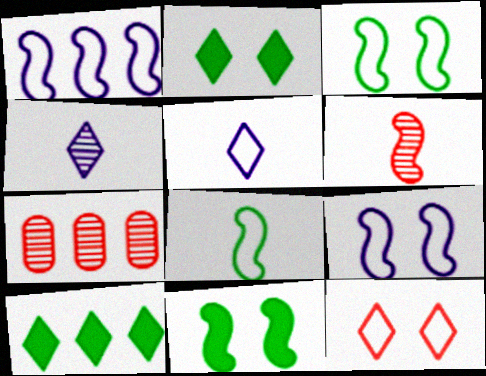[[1, 6, 11], 
[1, 7, 10], 
[4, 10, 12], 
[5, 7, 11]]